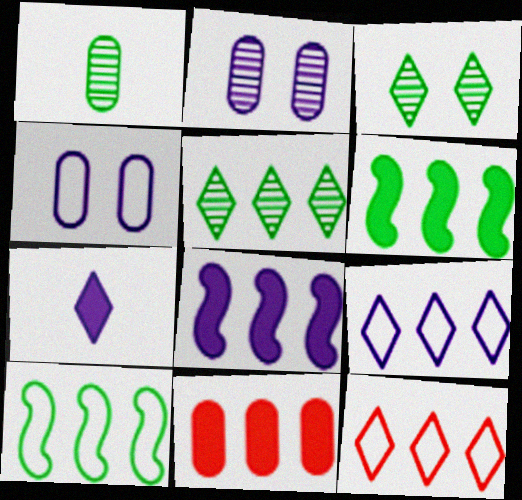[[1, 4, 11], 
[3, 7, 12]]